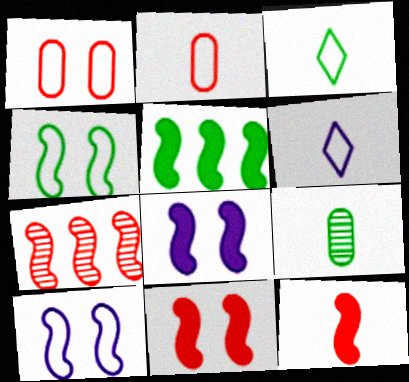[[5, 8, 12], 
[6, 9, 12]]